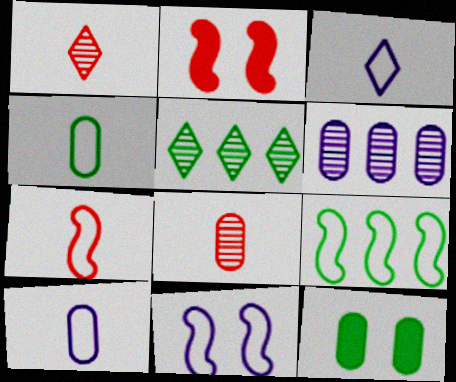[[2, 5, 10], 
[3, 4, 7], 
[7, 9, 11]]